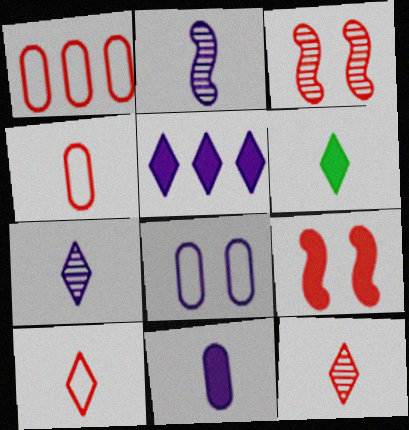[[1, 9, 12], 
[2, 4, 6], 
[2, 5, 8], 
[6, 7, 10]]